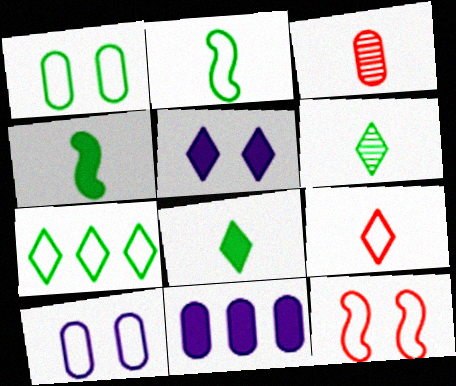[[1, 2, 7], 
[1, 3, 11], 
[6, 11, 12]]